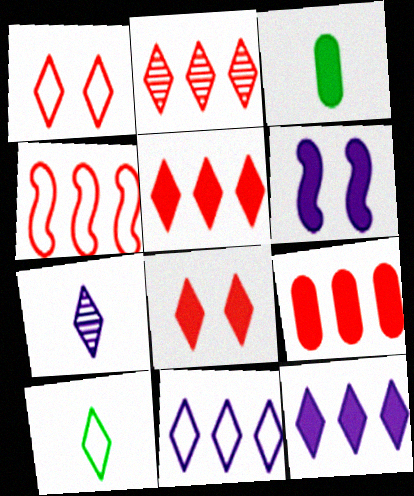[[1, 10, 11], 
[2, 4, 9], 
[3, 5, 6]]